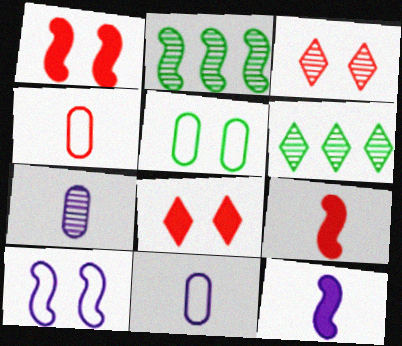[[1, 6, 11], 
[2, 3, 7], 
[2, 8, 11], 
[2, 9, 10]]